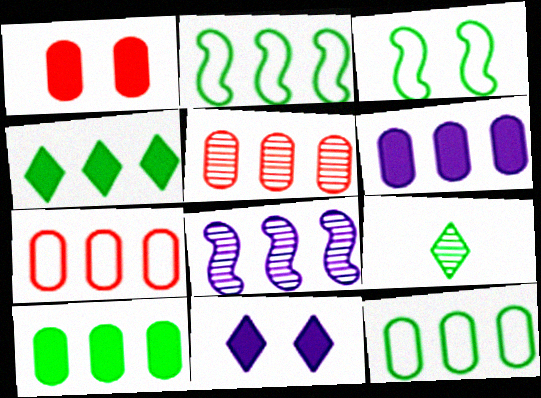[[3, 9, 10], 
[4, 7, 8], 
[5, 6, 12]]